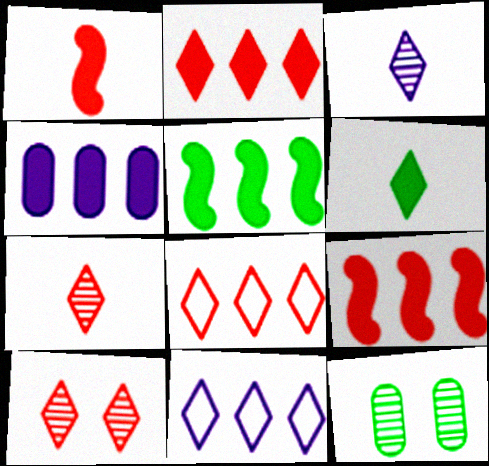[[1, 11, 12], 
[2, 4, 5], 
[6, 10, 11]]